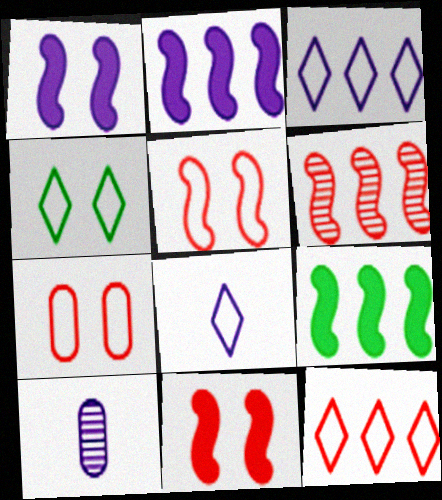[[1, 3, 10], 
[4, 8, 12]]